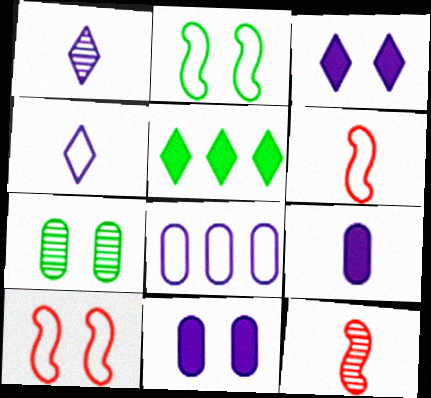[[3, 7, 10]]